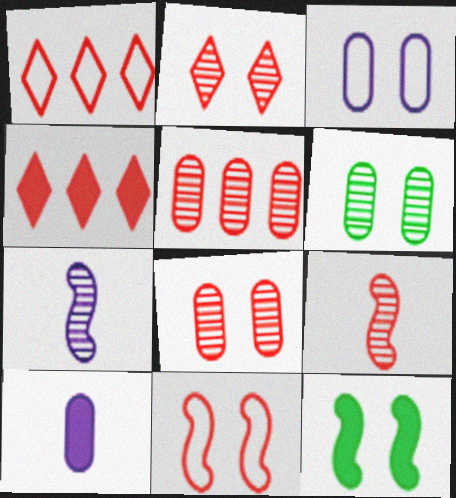[[2, 3, 12], 
[2, 5, 9], 
[4, 10, 12]]